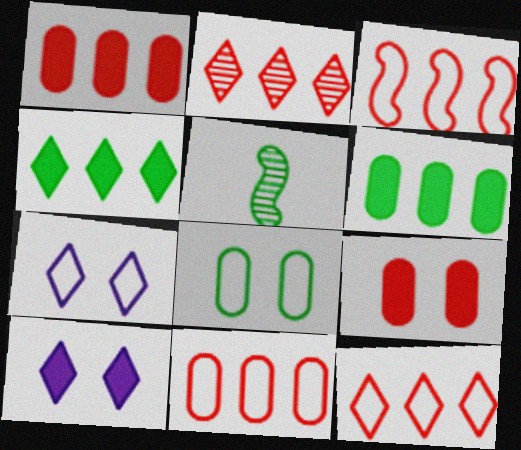[[1, 2, 3], 
[1, 5, 7], 
[3, 11, 12], 
[4, 5, 8], 
[5, 10, 11]]